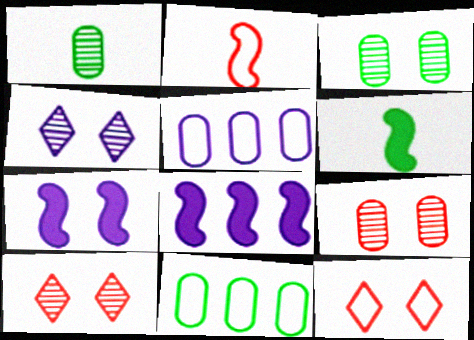[[1, 8, 12], 
[3, 7, 12], 
[5, 6, 10]]